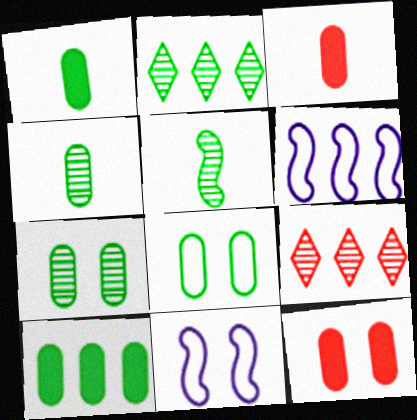[[1, 9, 11], 
[2, 3, 11], 
[2, 5, 7], 
[4, 8, 10], 
[6, 9, 10]]